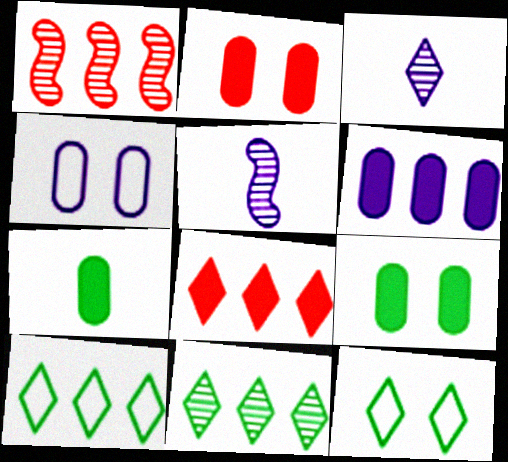[[1, 6, 10], 
[2, 5, 10], 
[2, 6, 7], 
[3, 8, 12]]